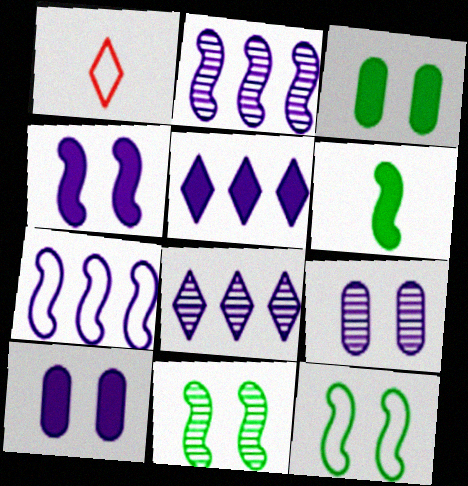[[1, 2, 3]]